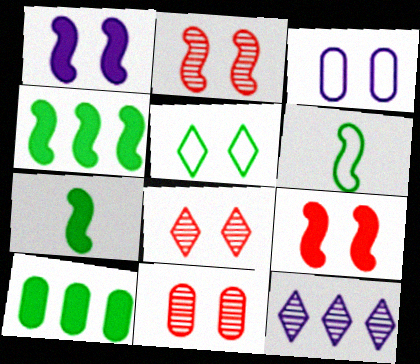[[1, 5, 11], 
[2, 8, 11]]